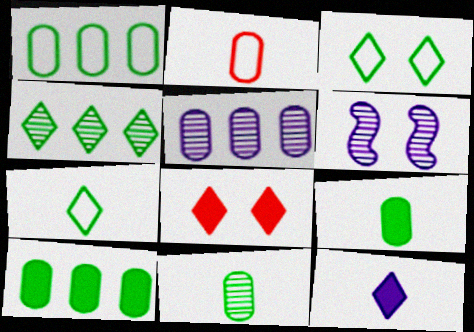[]